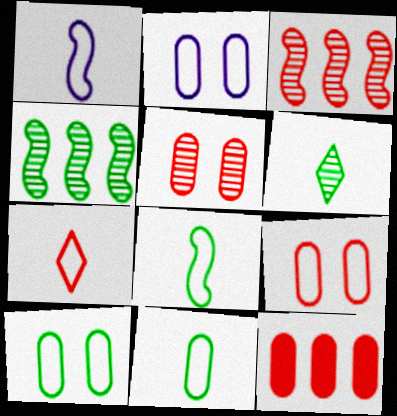[[1, 7, 11], 
[2, 9, 10]]